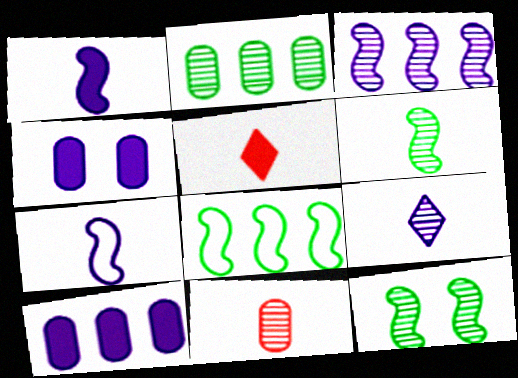[[6, 9, 11]]